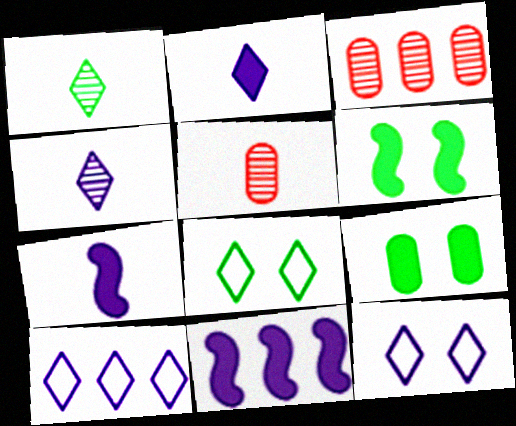[[3, 7, 8], 
[5, 6, 10], 
[5, 8, 11]]